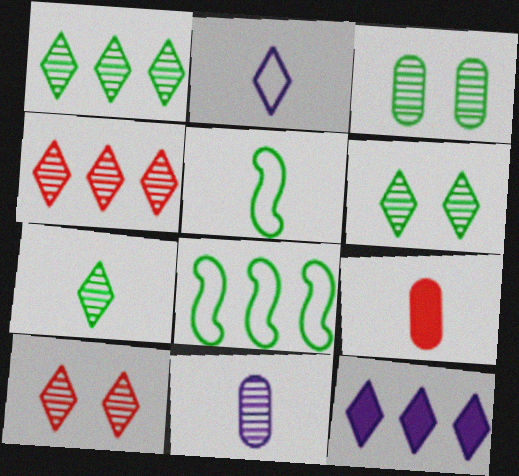[[1, 6, 7]]